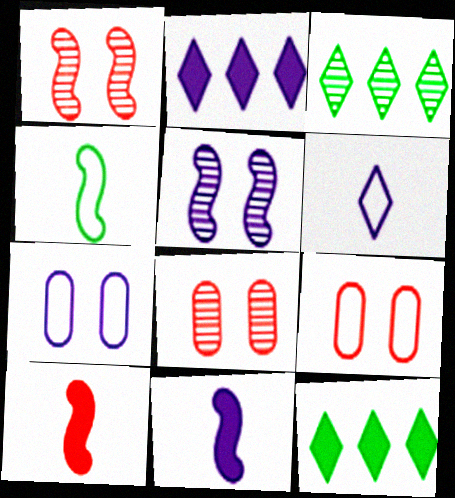[[2, 4, 8], 
[3, 7, 10], 
[3, 9, 11]]